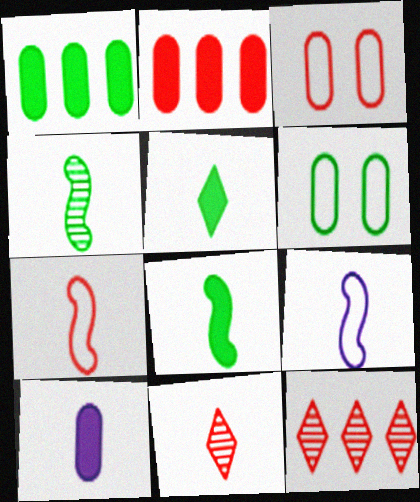[]